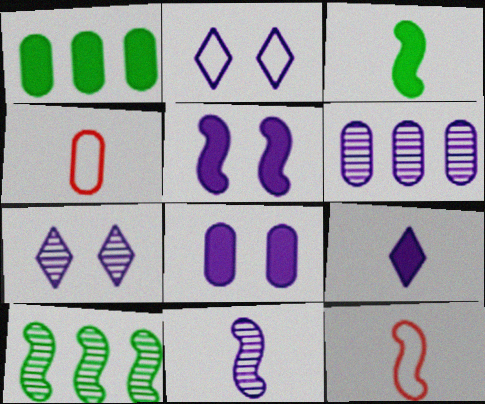[[1, 7, 12], 
[3, 11, 12], 
[5, 10, 12], 
[6, 7, 11]]